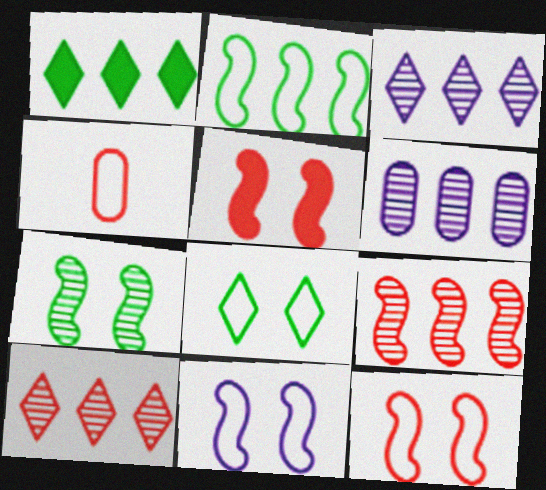[[4, 5, 10], 
[5, 7, 11]]